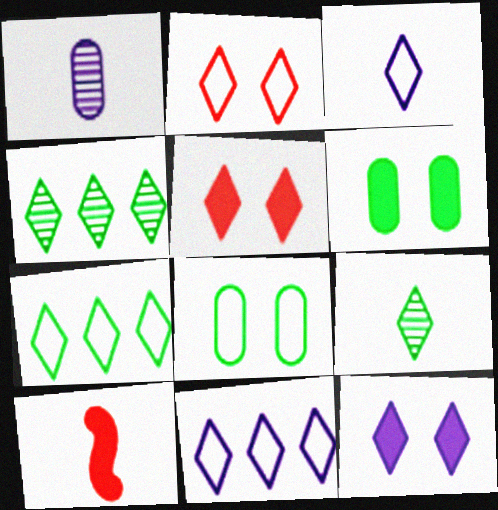[[2, 3, 7], 
[3, 4, 5], 
[5, 9, 11]]